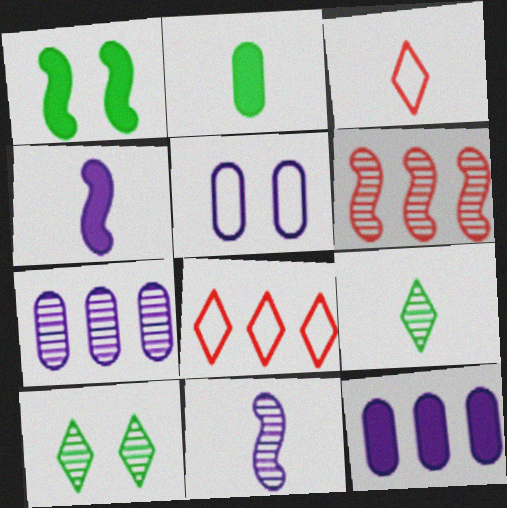[[1, 3, 7], 
[2, 3, 11]]